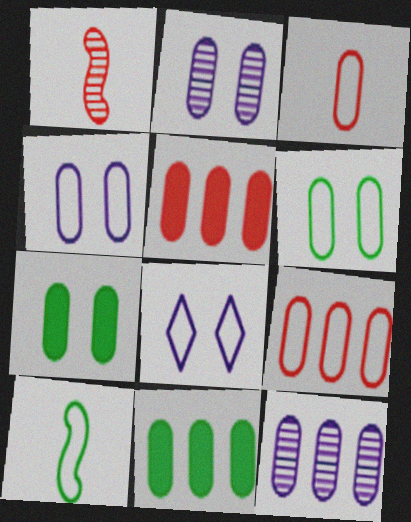[[1, 8, 11], 
[2, 3, 11], 
[3, 7, 12], 
[8, 9, 10], 
[9, 11, 12]]